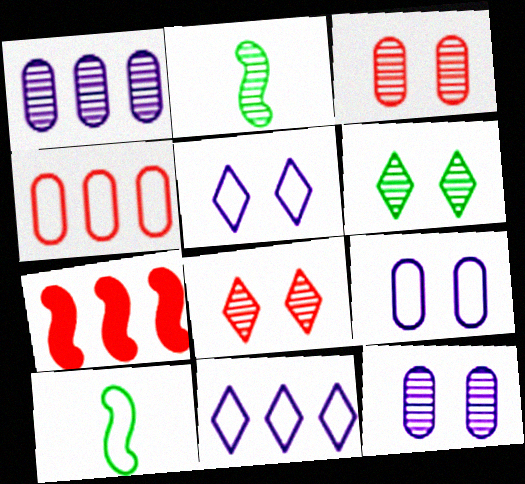[[1, 2, 8], 
[4, 5, 10]]